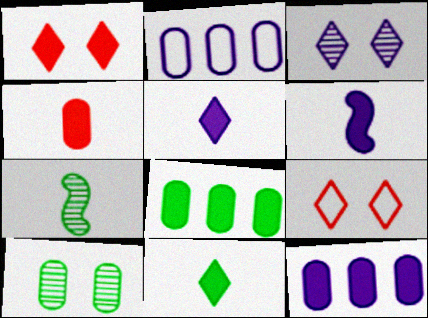[[1, 2, 7], 
[1, 6, 8], 
[2, 3, 6], 
[2, 4, 10], 
[4, 6, 11], 
[7, 9, 12]]